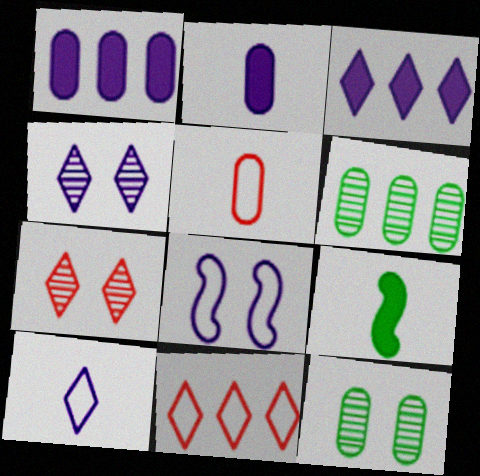[[1, 5, 12], 
[3, 4, 10]]